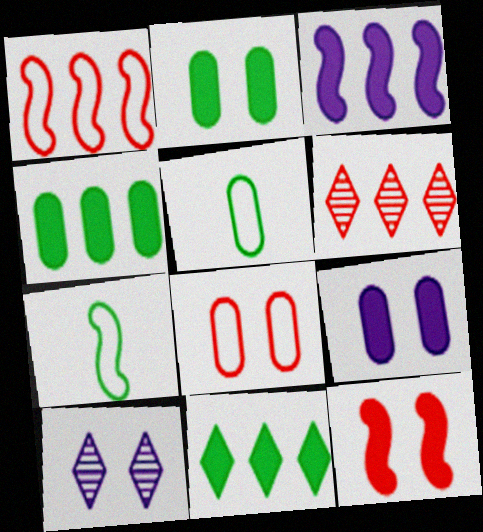[[6, 7, 9]]